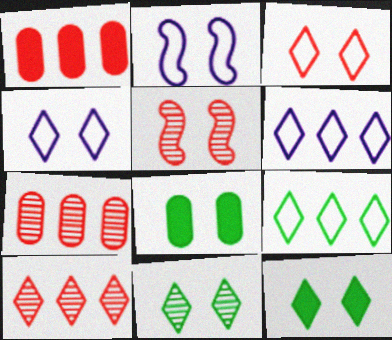[[4, 5, 8]]